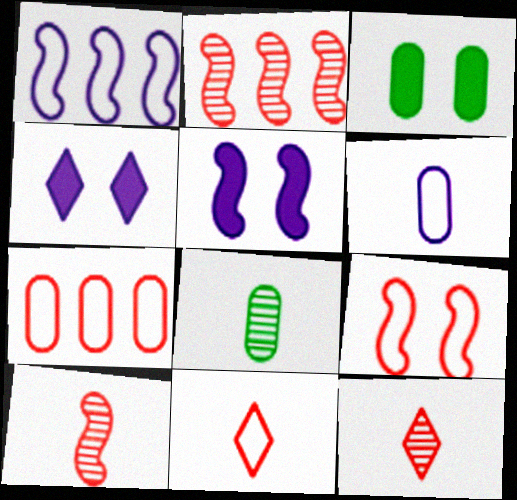[[1, 3, 12], 
[7, 9, 11]]